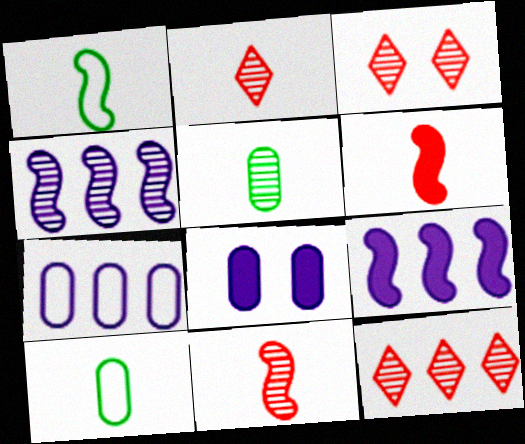[[1, 8, 12], 
[2, 3, 12], 
[3, 4, 5], 
[3, 9, 10]]